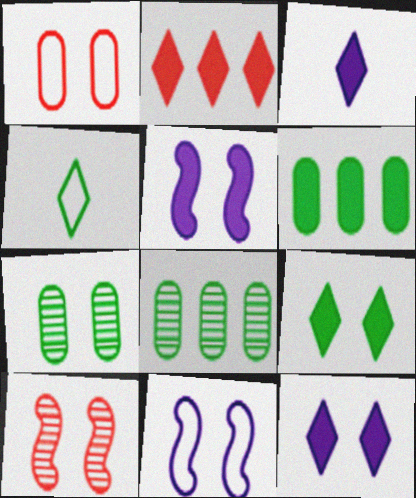[[2, 3, 9]]